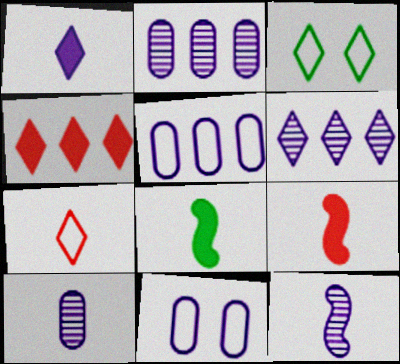[[2, 3, 9], 
[7, 8, 10]]